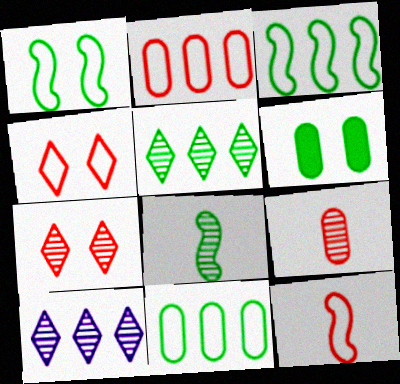[[2, 4, 12], 
[6, 10, 12]]